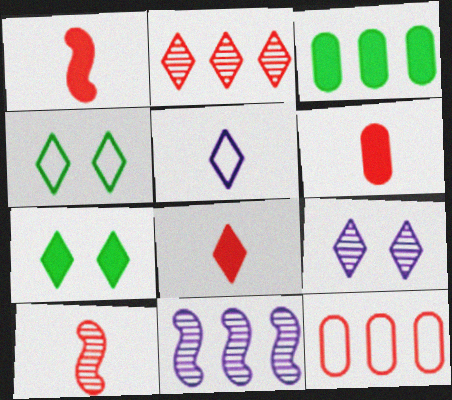[[1, 6, 8], 
[2, 5, 7], 
[4, 6, 11]]